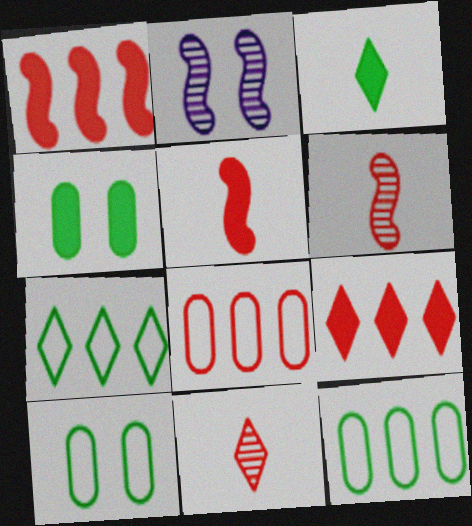[[2, 3, 8]]